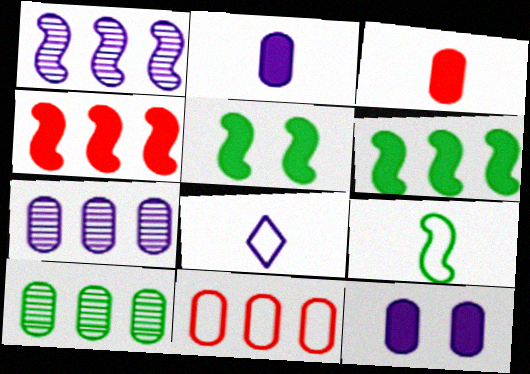[[1, 8, 12]]